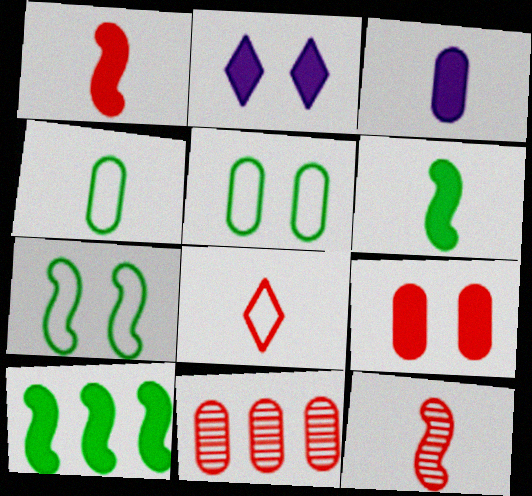[[3, 5, 11]]